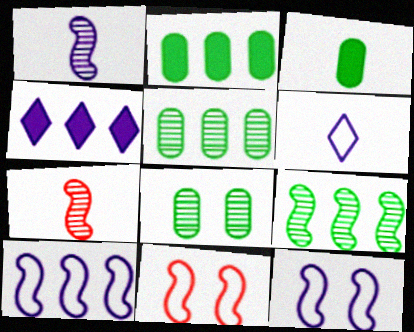[[3, 6, 7]]